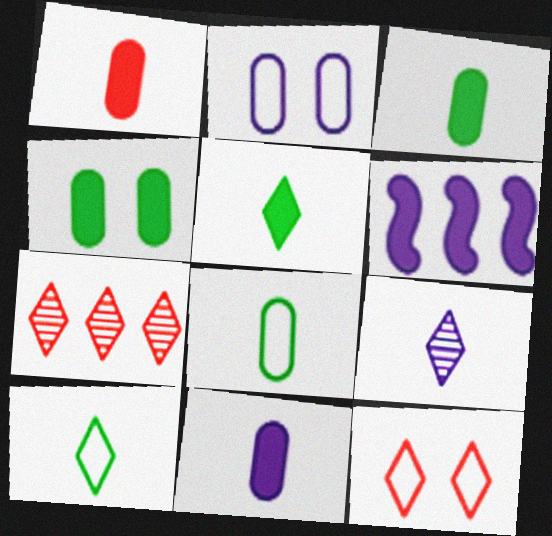[[1, 3, 11], 
[2, 6, 9]]